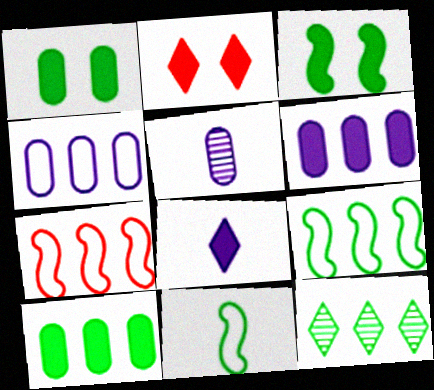[[1, 11, 12], 
[2, 5, 9], 
[6, 7, 12], 
[9, 10, 12]]